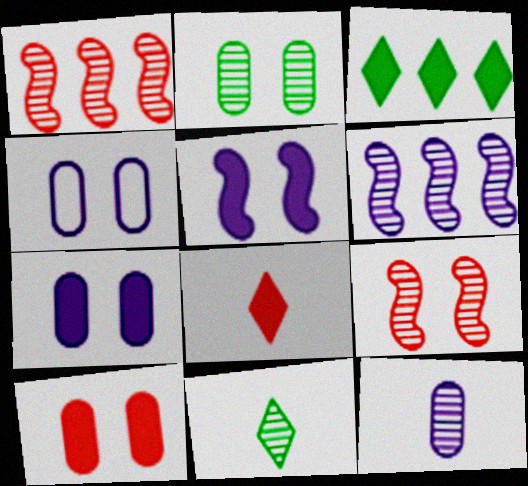[[2, 4, 10]]